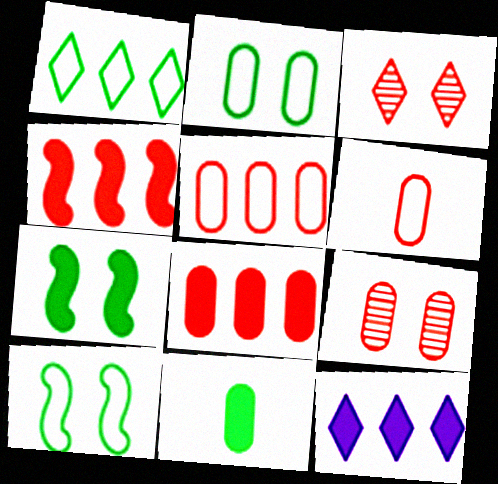[[3, 4, 6], 
[6, 8, 9]]